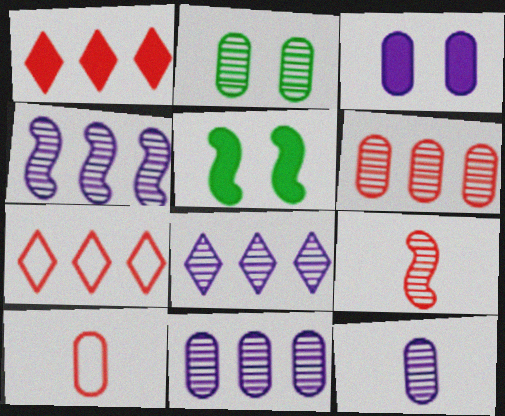[[2, 6, 12], 
[2, 8, 9], 
[4, 8, 11], 
[5, 7, 12], 
[5, 8, 10]]